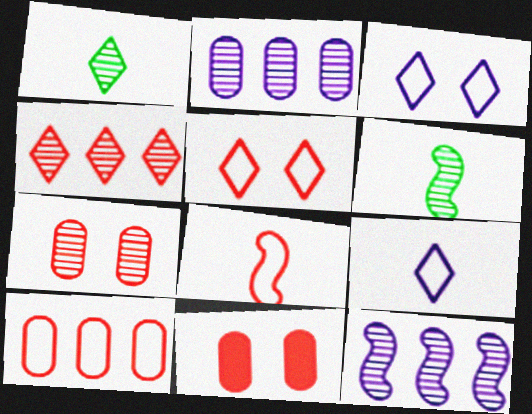[[1, 7, 12], 
[4, 8, 11], 
[5, 8, 10]]